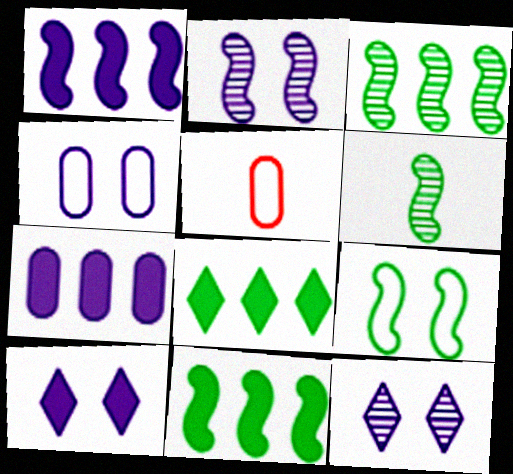[[2, 4, 10], 
[2, 5, 8], 
[3, 5, 10], 
[5, 11, 12], 
[6, 9, 11]]